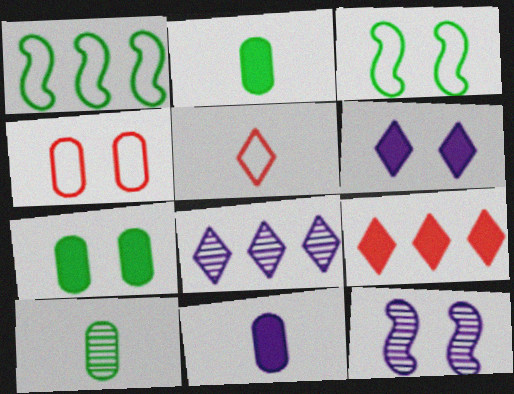[]